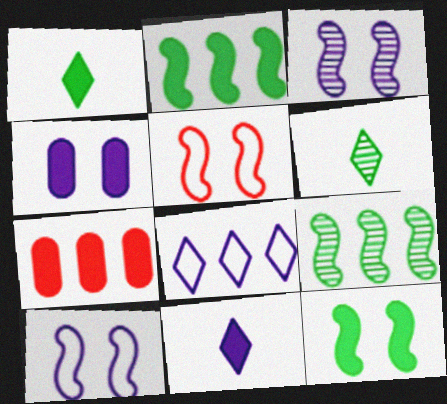[[3, 5, 12], 
[6, 7, 10], 
[7, 8, 9], 
[7, 11, 12]]